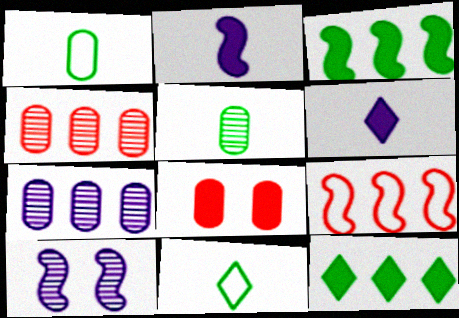[[1, 7, 8], 
[2, 8, 12], 
[3, 6, 8], 
[7, 9, 12]]